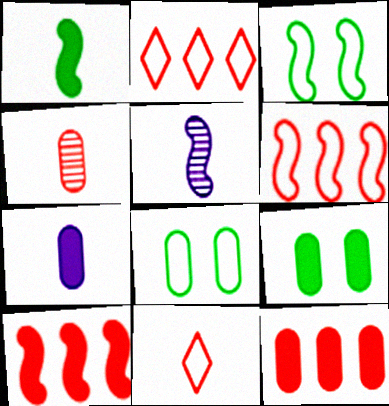[[2, 5, 9], 
[3, 5, 10], 
[7, 9, 12]]